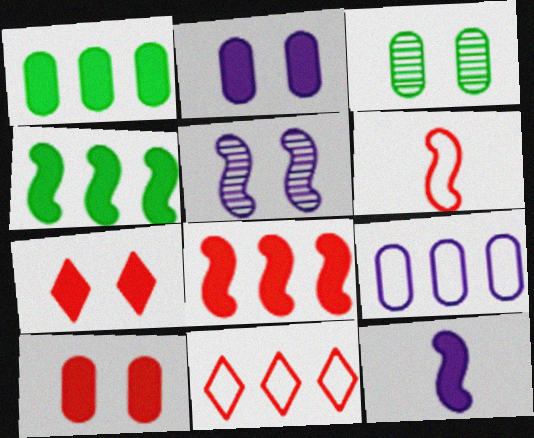[[1, 7, 12], 
[3, 11, 12], 
[4, 5, 6]]